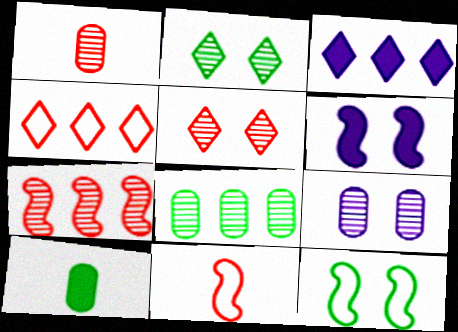[[1, 3, 12], 
[1, 5, 7], 
[1, 8, 9]]